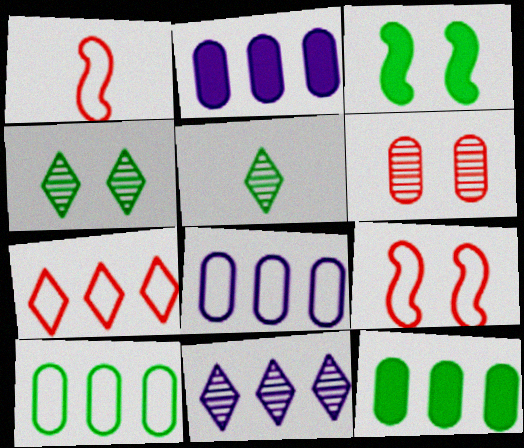[[1, 2, 4], 
[2, 5, 9], 
[3, 5, 10]]